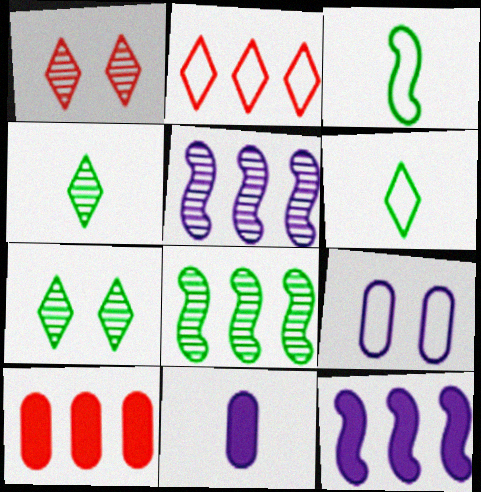[[2, 3, 9]]